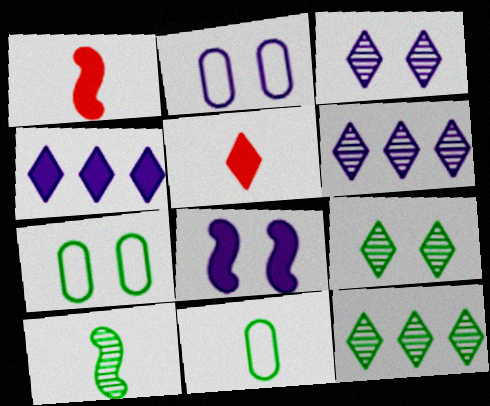[[1, 2, 12], 
[1, 6, 7], 
[2, 3, 8]]